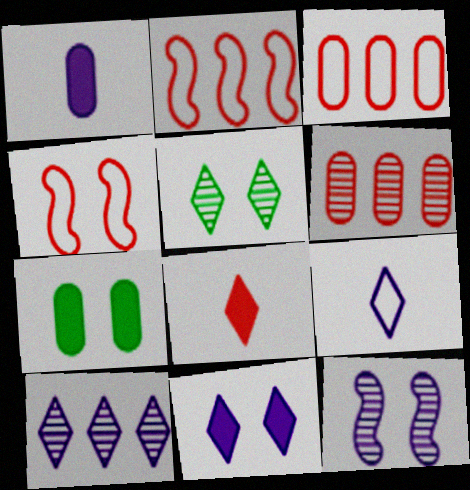[[1, 2, 5], 
[4, 6, 8], 
[9, 10, 11]]